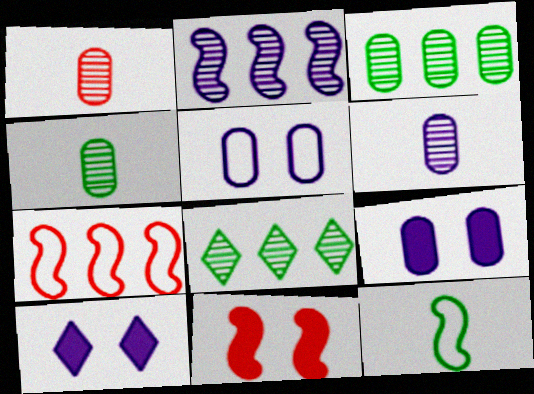[[1, 4, 6], 
[2, 11, 12], 
[4, 7, 10]]